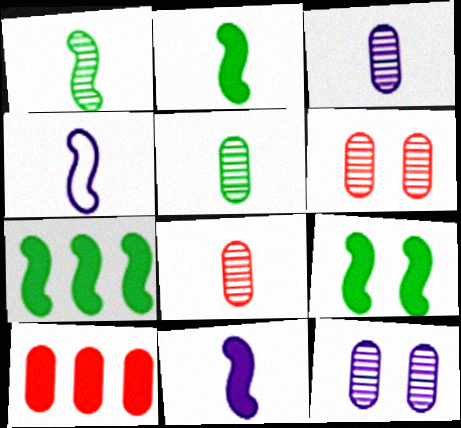[[2, 7, 9], 
[3, 5, 8]]